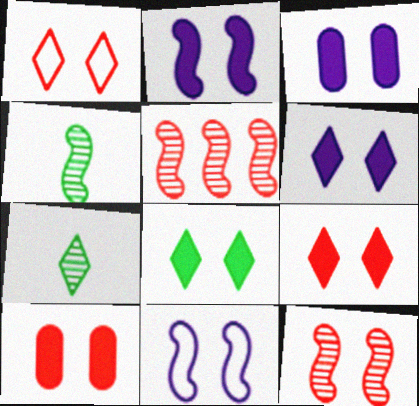[[1, 10, 12], 
[2, 3, 6], 
[2, 8, 10], 
[6, 8, 9]]